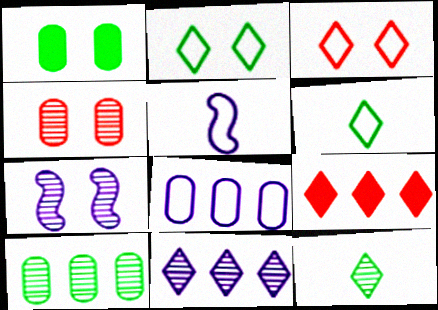[[1, 3, 7]]